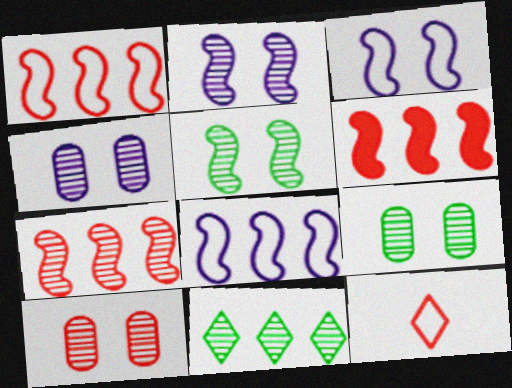[[1, 6, 7], 
[4, 9, 10], 
[6, 10, 12]]